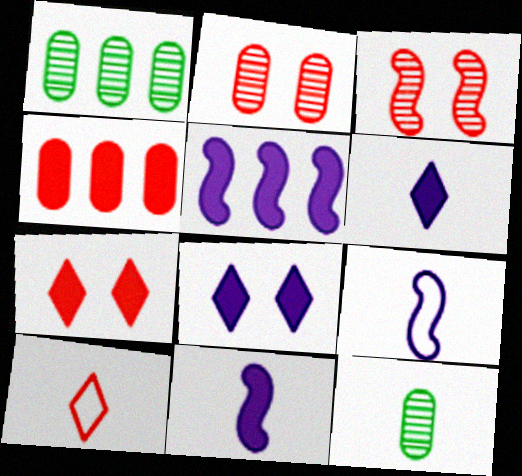[[1, 7, 9], 
[3, 4, 10], 
[10, 11, 12]]